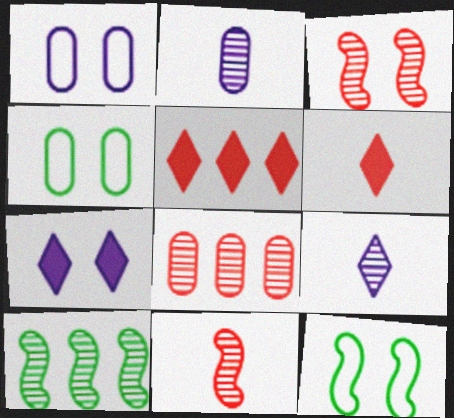[[1, 6, 10], 
[2, 5, 12], 
[3, 4, 7]]